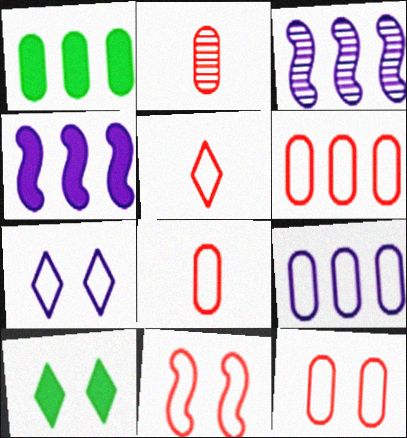[[3, 8, 10], 
[5, 6, 11], 
[6, 8, 12]]